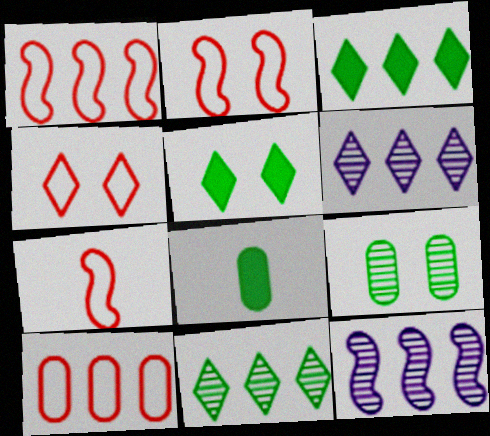[[1, 2, 7], 
[2, 6, 8], 
[3, 10, 12], 
[4, 7, 10], 
[4, 8, 12]]